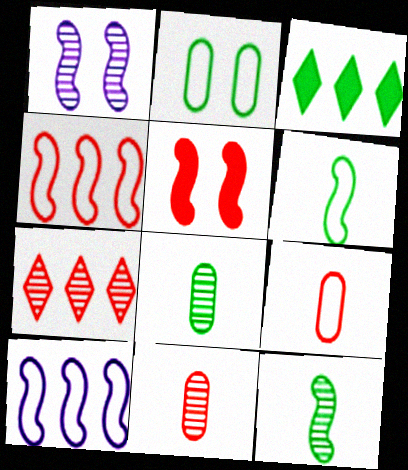[[1, 3, 9], 
[1, 7, 8], 
[2, 3, 12], 
[5, 7, 9], 
[5, 10, 12]]